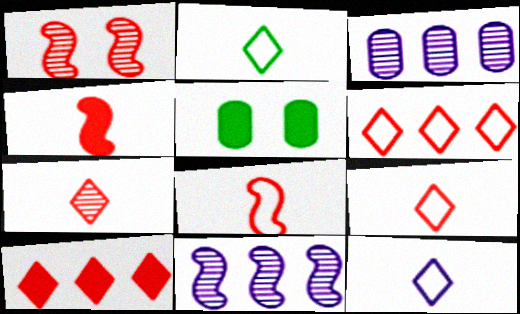[[2, 9, 12], 
[5, 9, 11]]